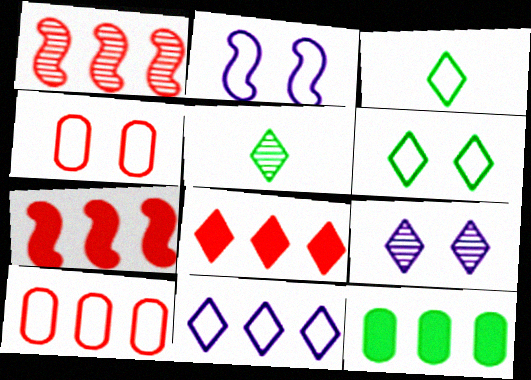[[1, 8, 10], 
[1, 11, 12], 
[2, 3, 10], 
[2, 4, 6], 
[3, 8, 9]]